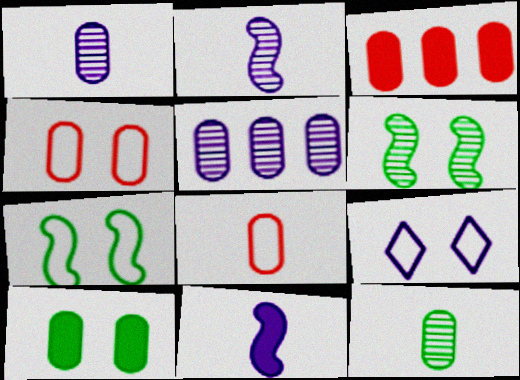[[4, 7, 9], 
[5, 8, 10], 
[5, 9, 11]]